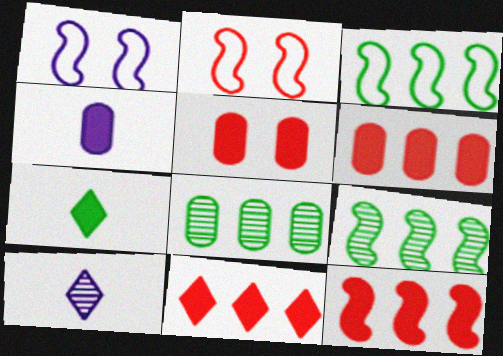[[3, 5, 10], 
[6, 11, 12]]